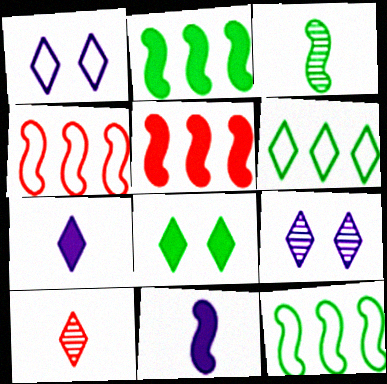[]